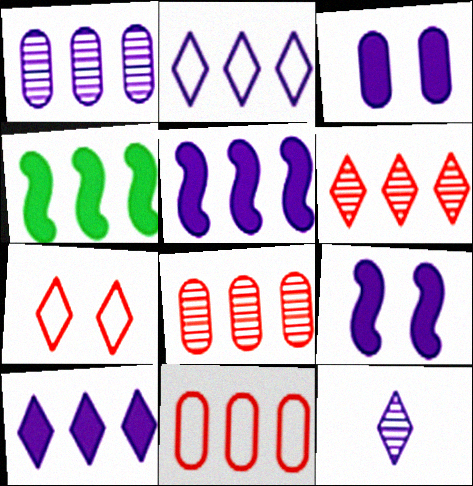[[1, 2, 5], 
[2, 4, 8]]